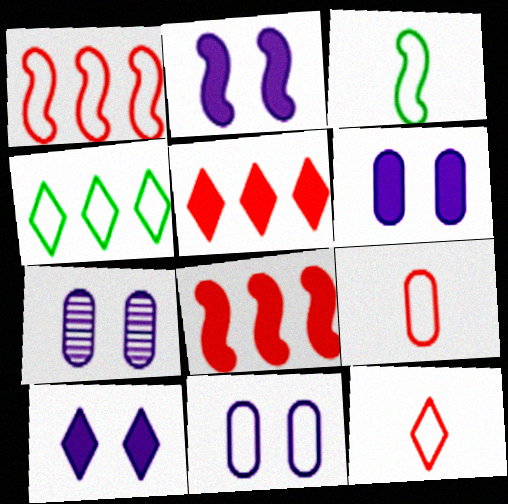[[2, 6, 10], 
[3, 5, 7], 
[6, 7, 11]]